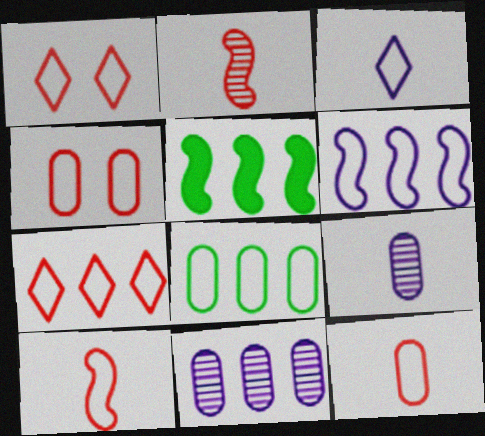[[1, 5, 9], 
[4, 7, 10], 
[5, 7, 11], 
[6, 7, 8]]